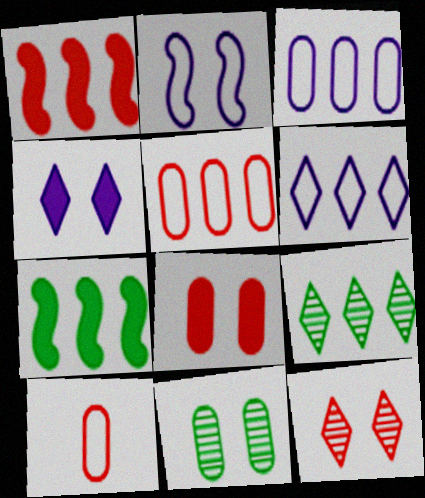[[1, 3, 9], 
[1, 10, 12]]